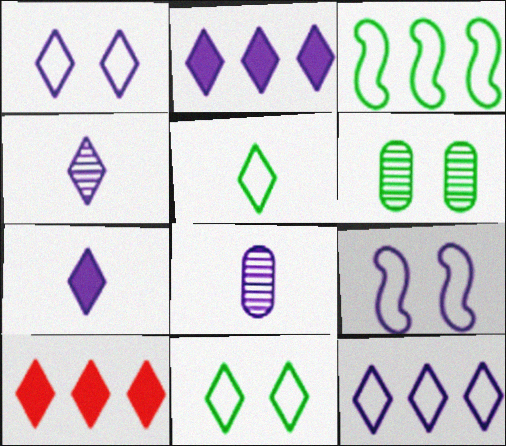[[1, 2, 4], 
[2, 8, 9], 
[4, 10, 11]]